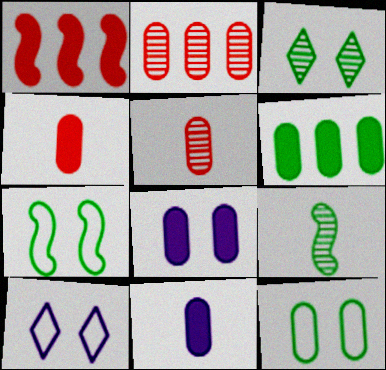[[2, 11, 12], 
[4, 6, 8]]